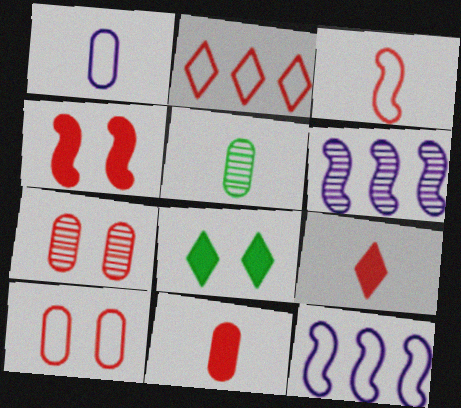[[1, 5, 11], 
[2, 3, 10]]